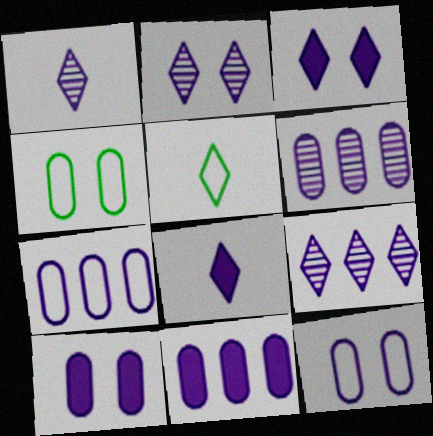[[1, 2, 9], 
[6, 7, 11]]